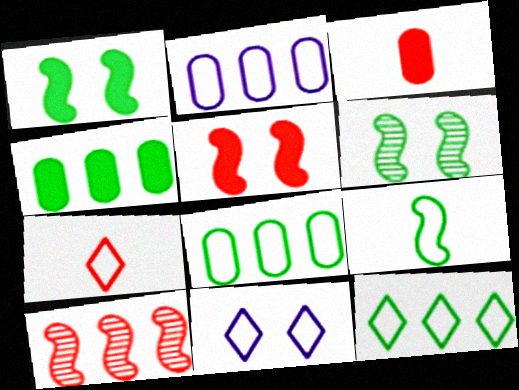[[7, 11, 12]]